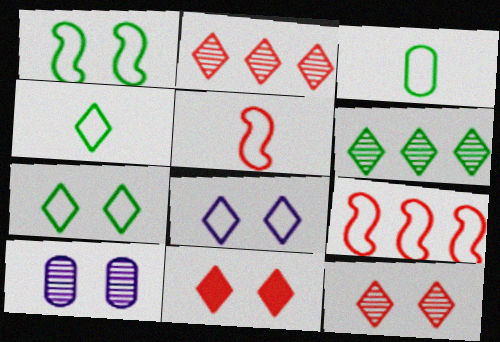[[1, 10, 11], 
[3, 8, 9]]